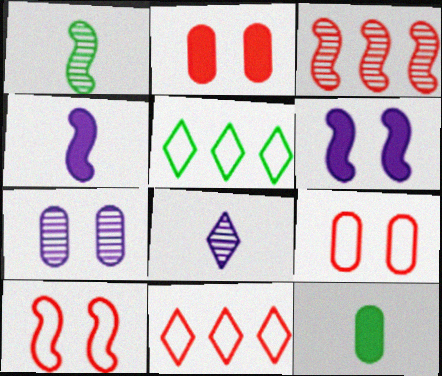[]